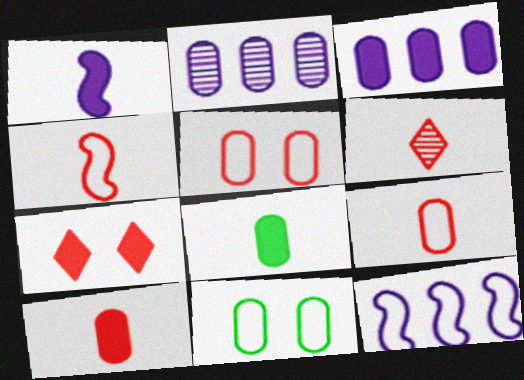[[2, 5, 8], 
[2, 10, 11], 
[4, 6, 10]]